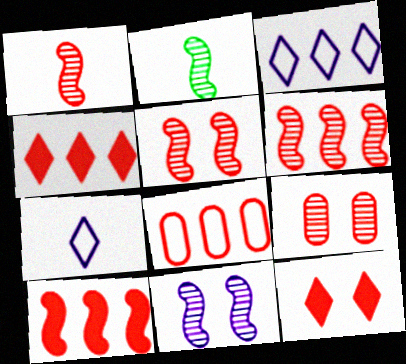[[1, 5, 6], 
[1, 8, 12], 
[2, 6, 11], 
[4, 6, 8]]